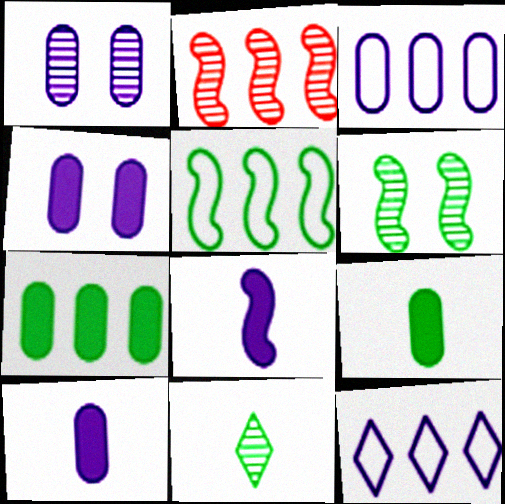[[1, 2, 11], 
[1, 3, 10], 
[1, 8, 12], 
[2, 7, 12]]